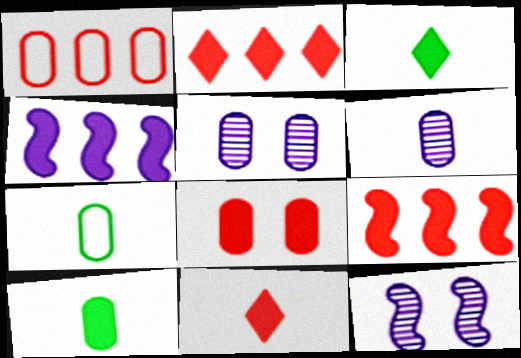[[1, 3, 12], 
[1, 5, 10], 
[2, 7, 12], 
[3, 4, 8], 
[8, 9, 11]]